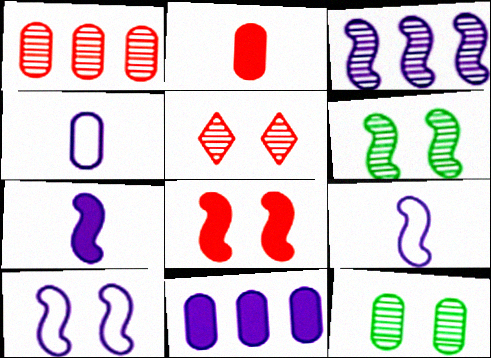[[3, 7, 10], 
[6, 8, 10]]